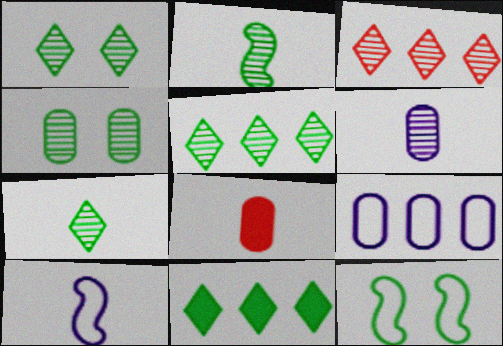[[1, 5, 7], 
[2, 4, 5], 
[4, 8, 9], 
[7, 8, 10]]